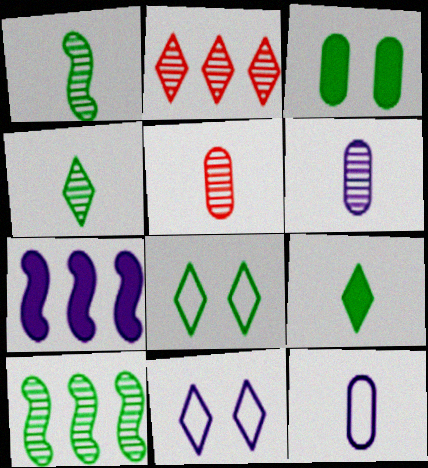[[2, 9, 11], 
[5, 7, 8], 
[6, 7, 11]]